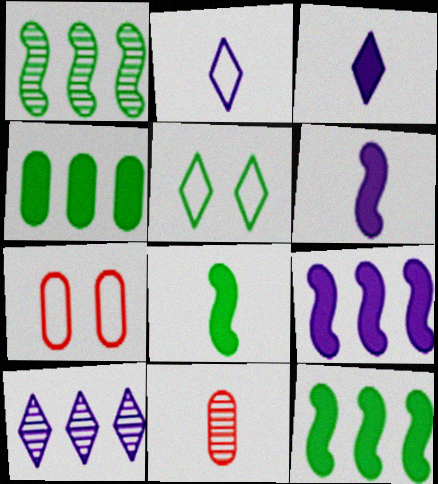[[1, 3, 7], 
[2, 8, 11], 
[5, 9, 11], 
[7, 8, 10]]